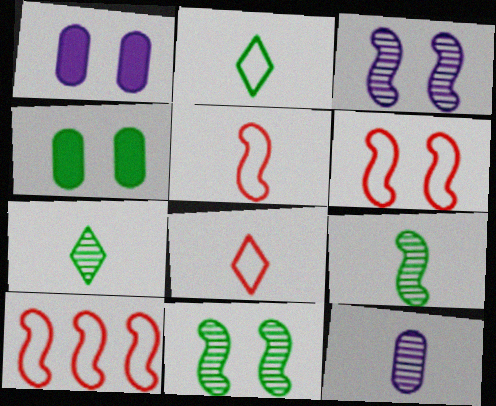[[1, 7, 10], 
[5, 6, 10]]